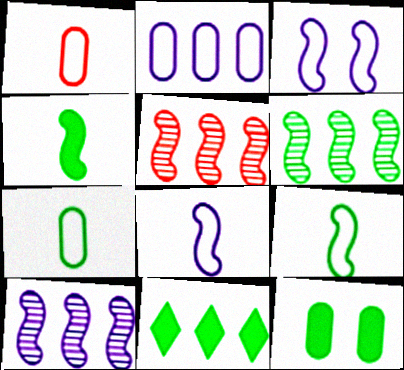[[2, 5, 11], 
[3, 4, 5], 
[4, 11, 12], 
[5, 6, 10]]